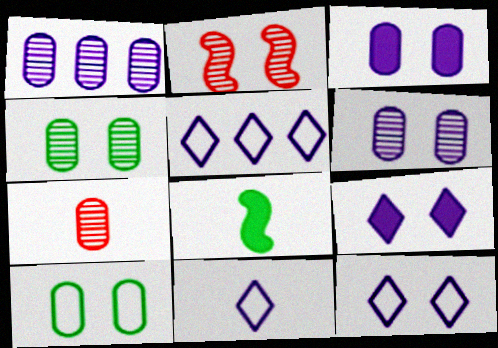[[1, 4, 7], 
[2, 9, 10], 
[5, 11, 12], 
[7, 8, 11]]